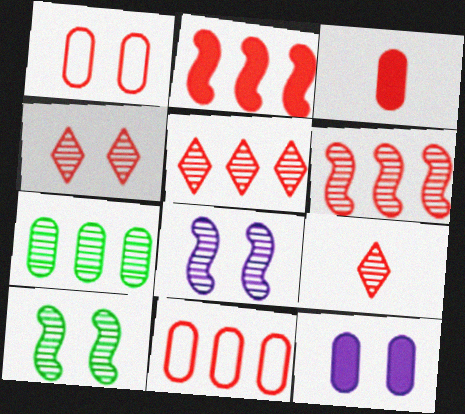[[1, 2, 9], 
[2, 5, 11], 
[4, 5, 9], 
[7, 8, 9]]